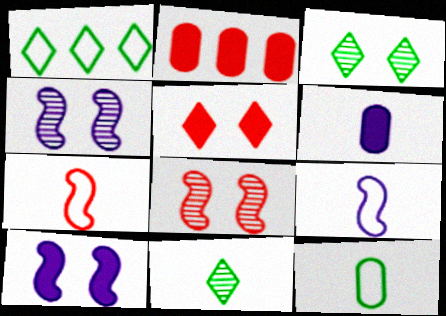[[1, 6, 8], 
[2, 3, 9], 
[6, 7, 11]]